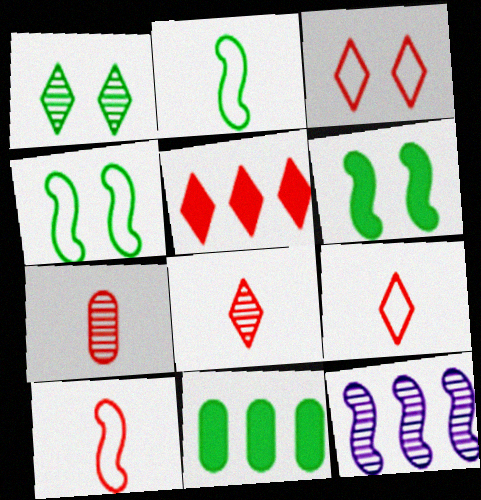[[1, 2, 11], 
[1, 7, 12], 
[3, 5, 8], 
[6, 10, 12]]